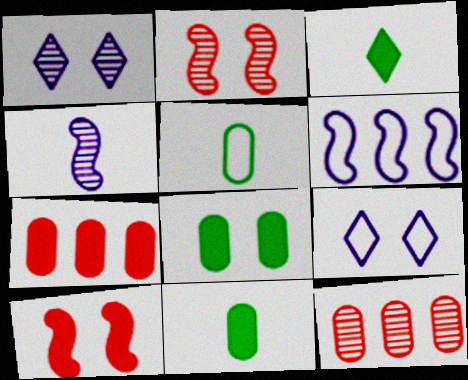[[2, 8, 9]]